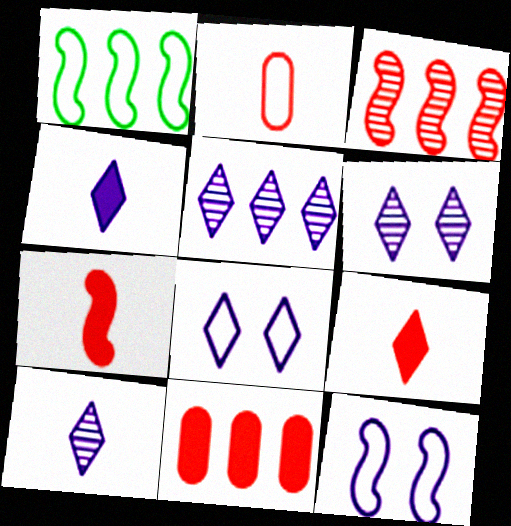[[1, 2, 8], 
[1, 5, 11], 
[4, 5, 8], 
[5, 6, 10]]